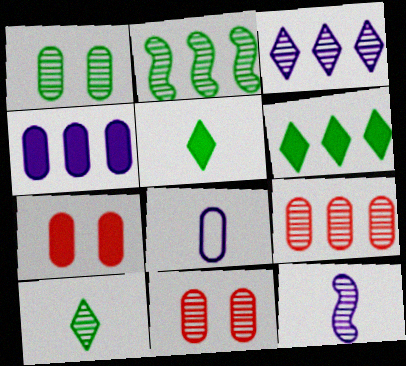[[1, 2, 10], 
[2, 3, 9]]